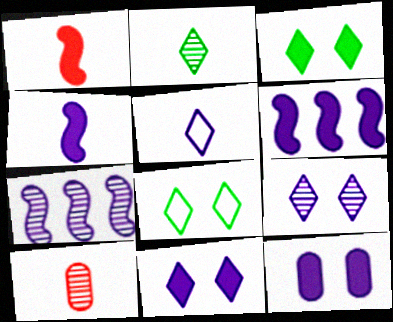[[5, 7, 12], 
[6, 8, 10]]